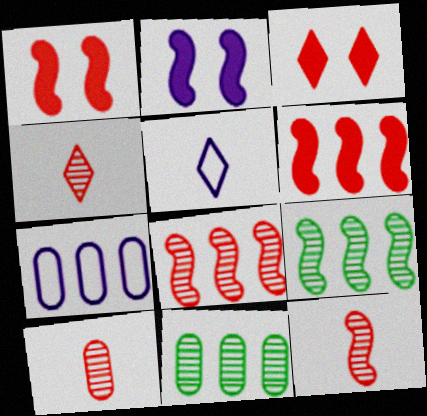[[1, 5, 11], 
[4, 10, 12]]